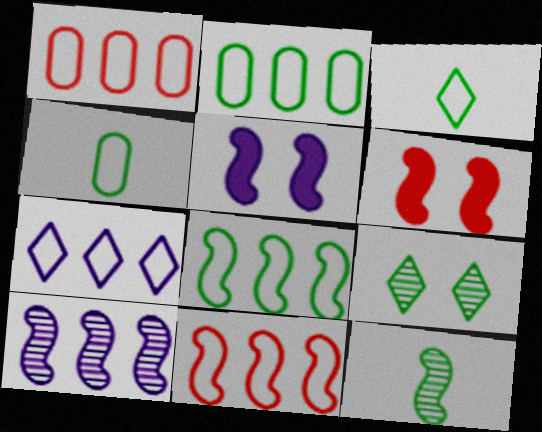[[1, 7, 8], 
[2, 7, 11], 
[5, 11, 12]]